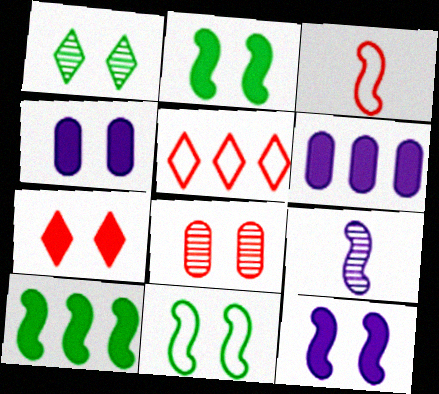[[1, 3, 6], 
[2, 4, 7]]